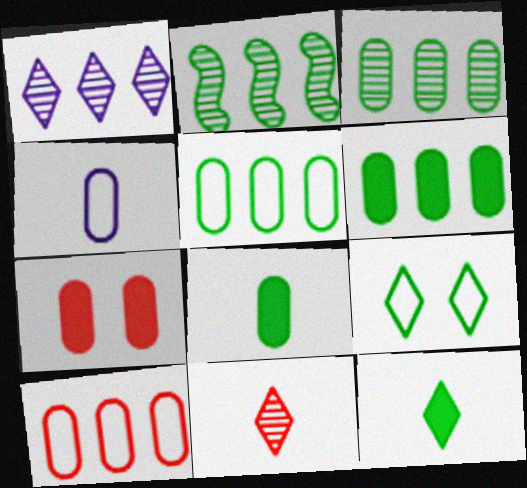[[2, 8, 9], 
[3, 4, 7], 
[3, 5, 6]]